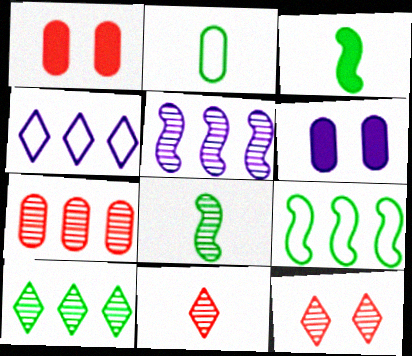[[1, 4, 8], 
[2, 6, 7], 
[5, 7, 10], 
[6, 9, 11]]